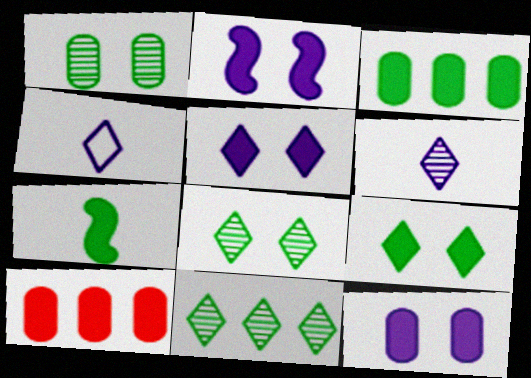[[2, 5, 12], 
[3, 7, 9], 
[5, 7, 10]]